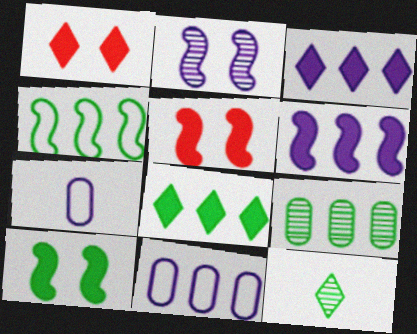[[2, 3, 7], 
[4, 8, 9], 
[5, 11, 12]]